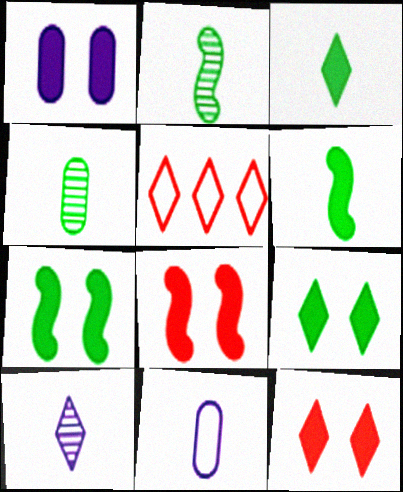[[1, 2, 5], 
[1, 7, 12], 
[1, 8, 9], 
[5, 9, 10]]